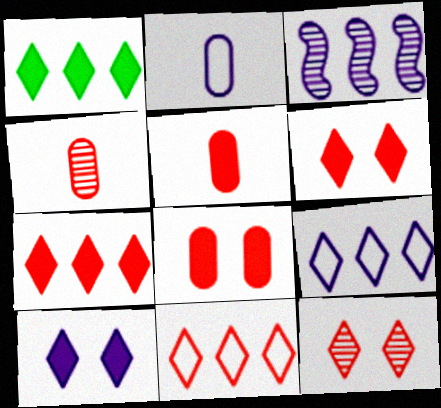[[2, 3, 10]]